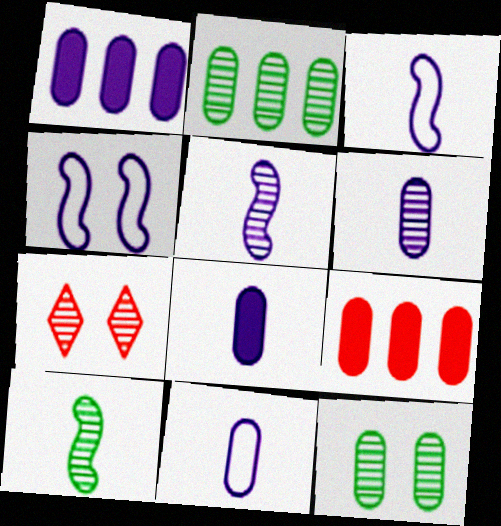[[2, 5, 7], 
[6, 8, 11], 
[9, 11, 12]]